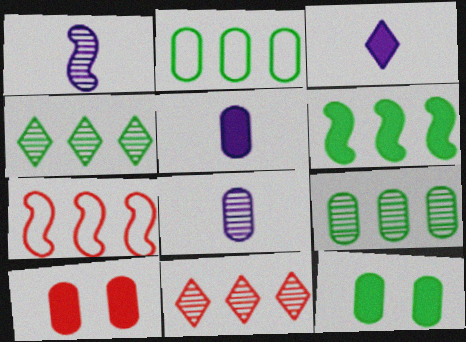[[2, 4, 6], 
[2, 8, 10], 
[3, 6, 10]]